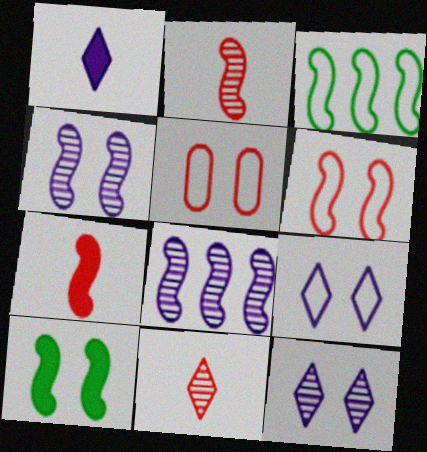[[3, 4, 7], 
[4, 6, 10], 
[5, 10, 12]]